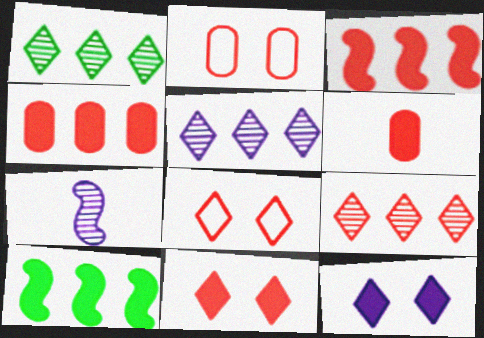[[1, 5, 9], 
[3, 6, 11], 
[6, 10, 12]]